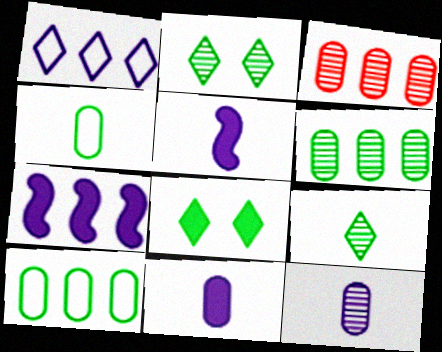[]